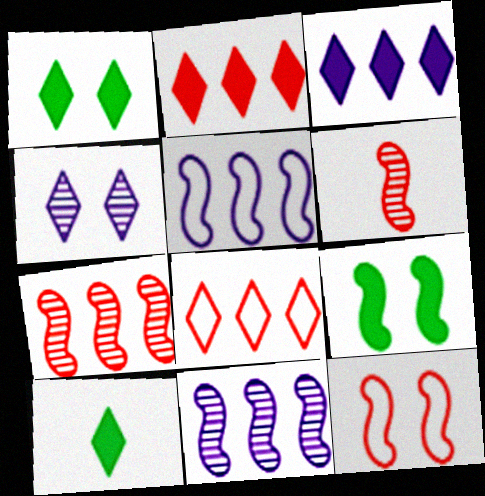[[4, 8, 10], 
[5, 6, 9]]